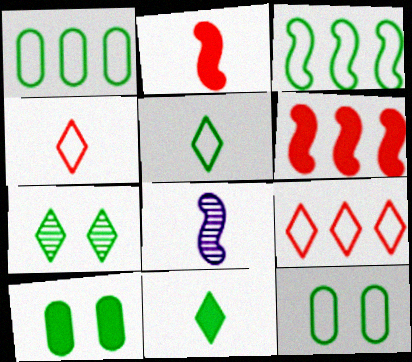[[3, 5, 12], 
[8, 9, 10]]